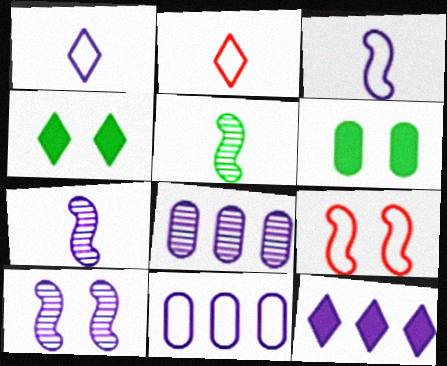[]